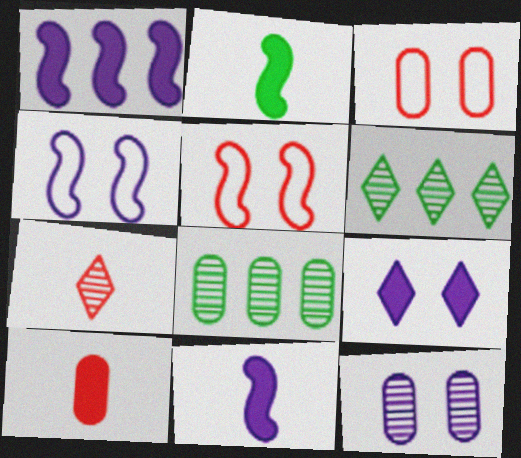[[3, 6, 11], 
[4, 6, 10], 
[4, 9, 12]]